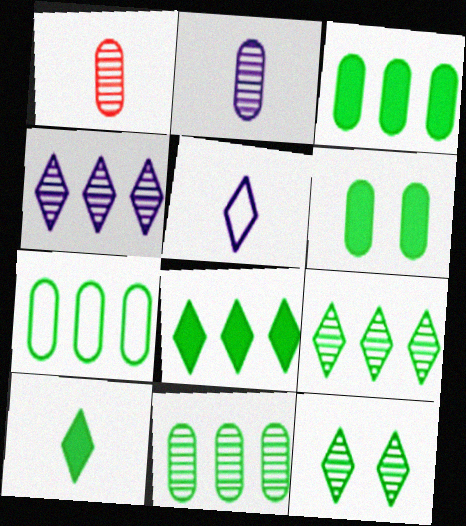[[3, 7, 11]]